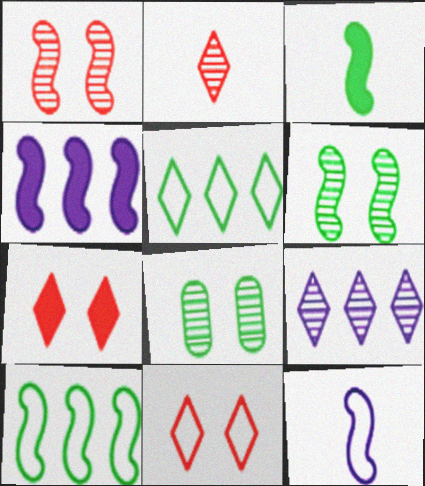[[3, 5, 8], 
[3, 6, 10]]